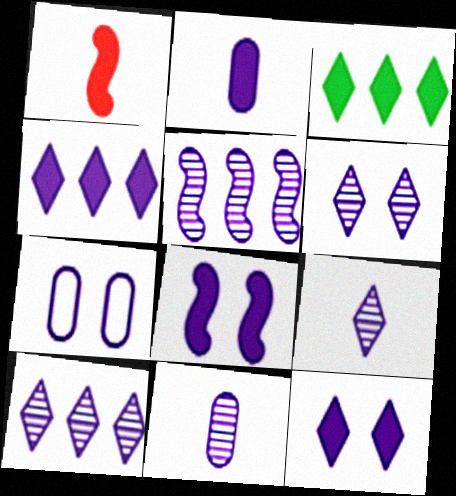[[2, 4, 8], 
[5, 6, 11], 
[6, 7, 8], 
[6, 9, 10]]